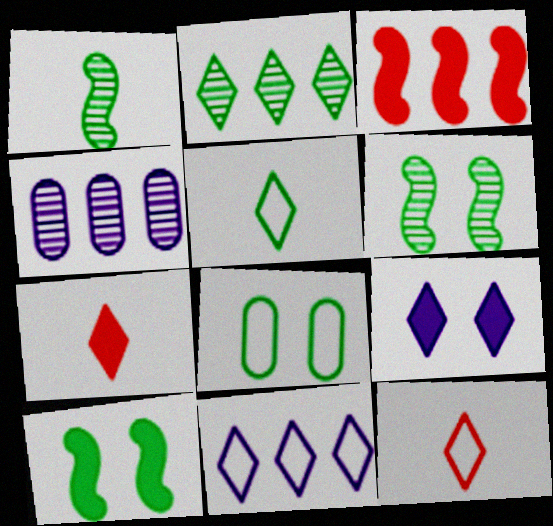[[2, 9, 12], 
[4, 10, 12]]